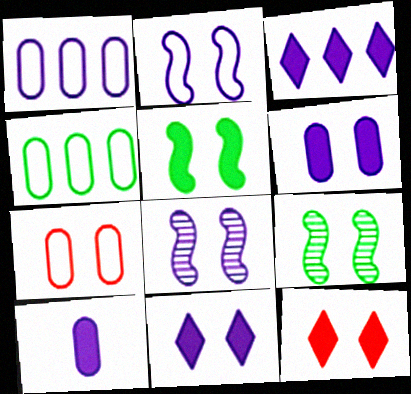[[5, 6, 12], 
[7, 9, 11]]